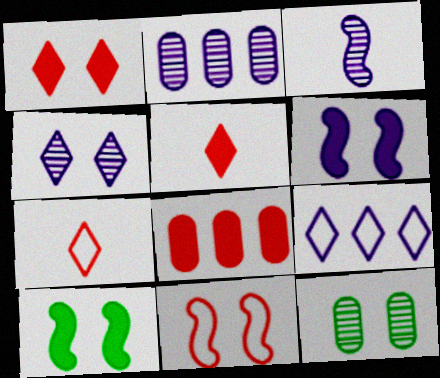[[2, 3, 4], 
[2, 7, 10]]